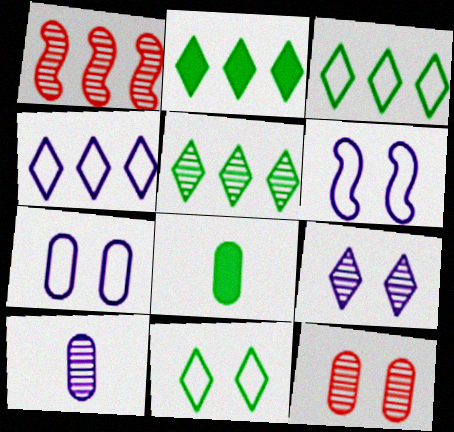[[2, 3, 5]]